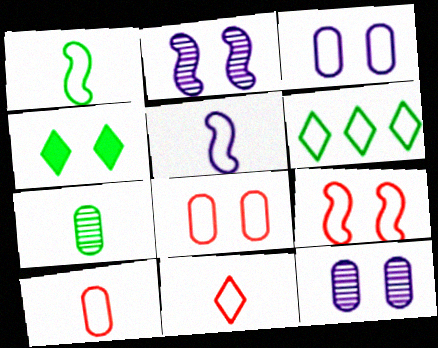[[2, 4, 8], 
[4, 9, 12], 
[5, 6, 8]]